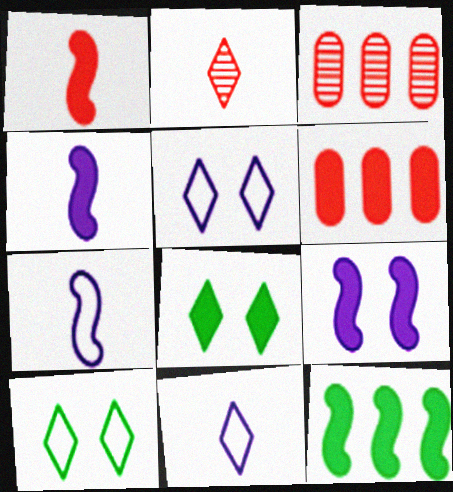[[1, 9, 12], 
[3, 4, 10], 
[3, 7, 8], 
[4, 6, 8]]